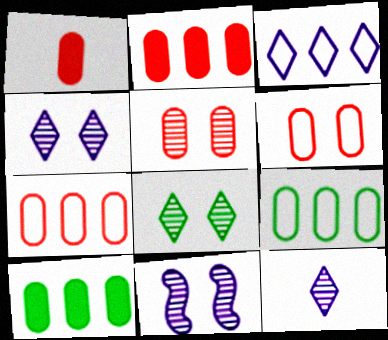[[1, 5, 7], 
[5, 8, 11]]